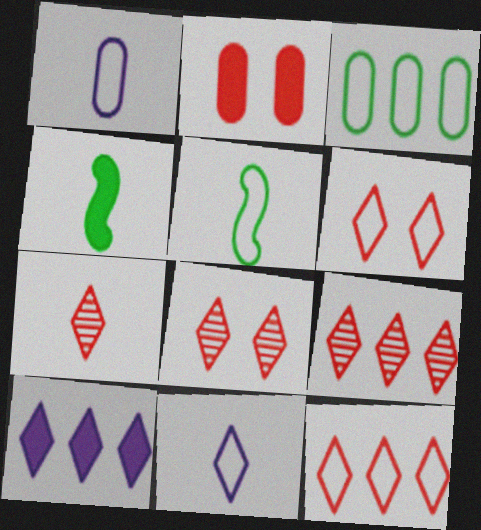[[1, 4, 7], 
[2, 4, 10], 
[7, 8, 9]]